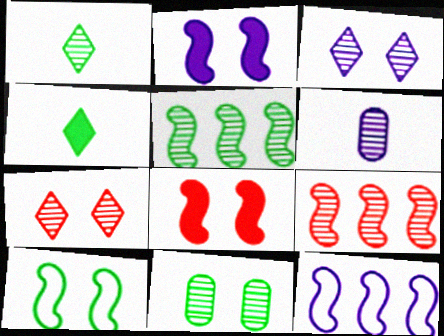[[1, 5, 11], 
[5, 6, 7]]